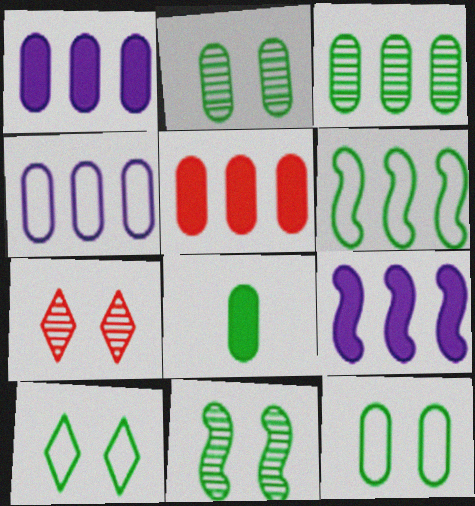[[3, 4, 5], 
[3, 8, 12]]